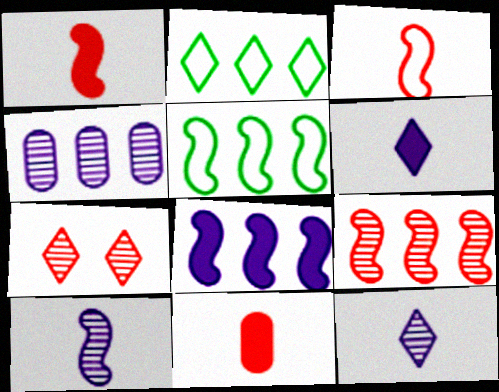[[2, 6, 7], 
[5, 8, 9]]